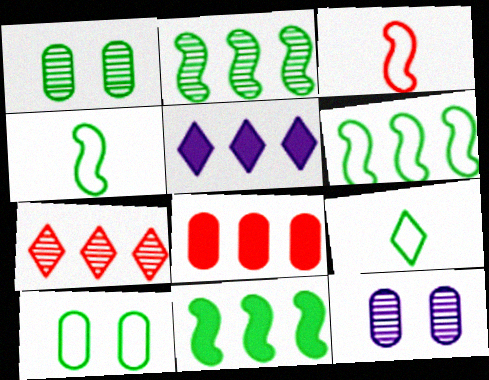[[1, 3, 5], 
[1, 9, 11], 
[2, 6, 11], 
[5, 8, 11], 
[6, 9, 10]]